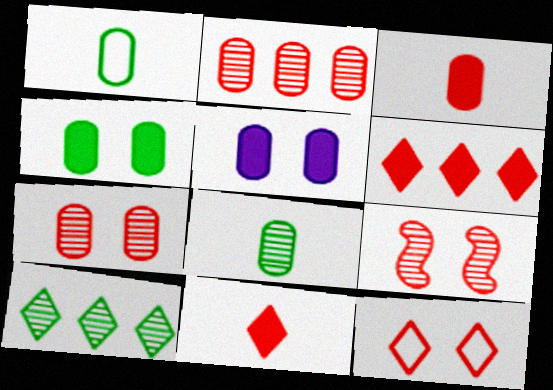[[1, 2, 5]]